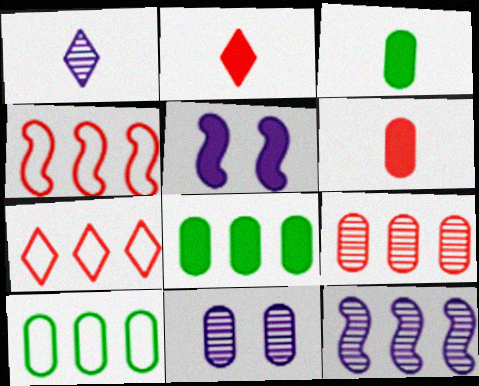[[1, 11, 12], 
[2, 5, 8], 
[6, 10, 11], 
[7, 8, 12]]